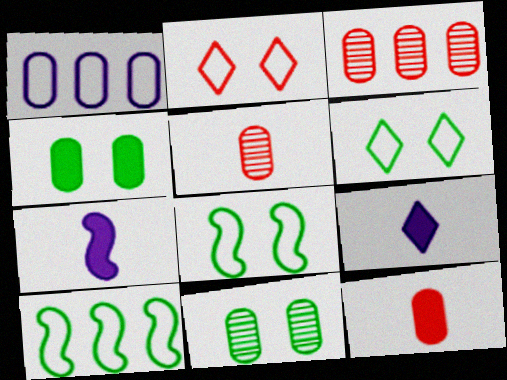[[1, 4, 5], 
[1, 11, 12], 
[3, 6, 7], 
[3, 8, 9]]